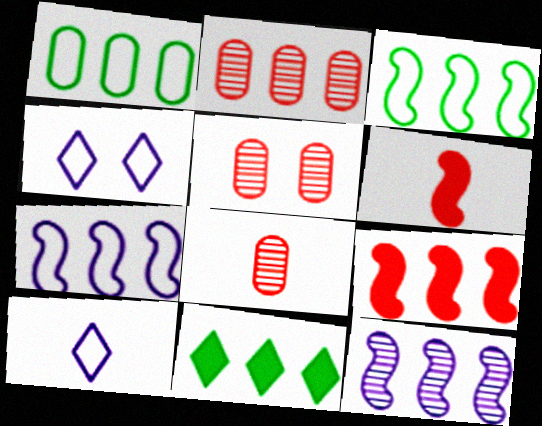[[2, 5, 8], 
[2, 7, 11], 
[3, 9, 12]]